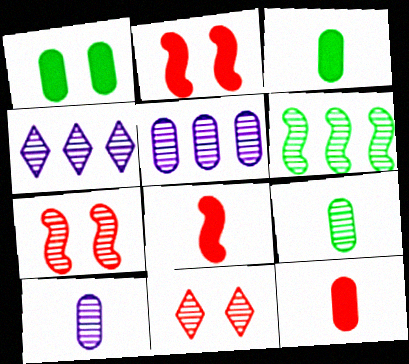[[4, 7, 9], 
[6, 10, 11]]